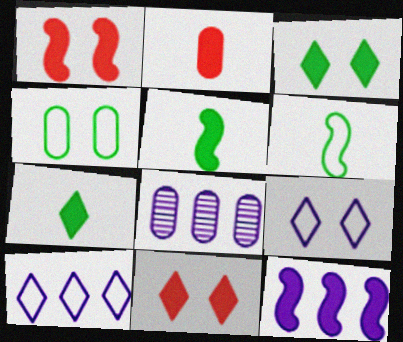[[1, 5, 12], 
[2, 3, 12], 
[2, 4, 8], 
[6, 8, 11], 
[8, 10, 12]]